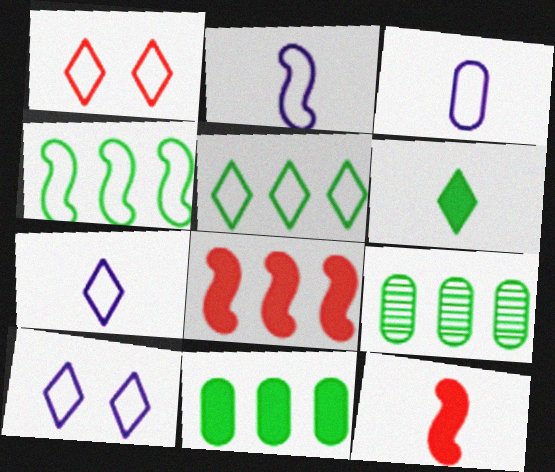[[1, 3, 4], 
[1, 5, 7], 
[2, 3, 7], 
[9, 10, 12]]